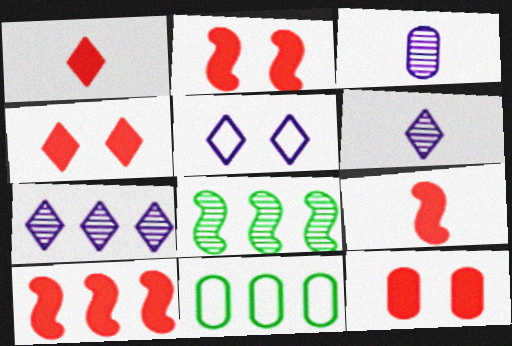[[1, 10, 12], 
[2, 4, 12], 
[2, 6, 11], 
[2, 9, 10], 
[3, 11, 12], 
[7, 10, 11]]